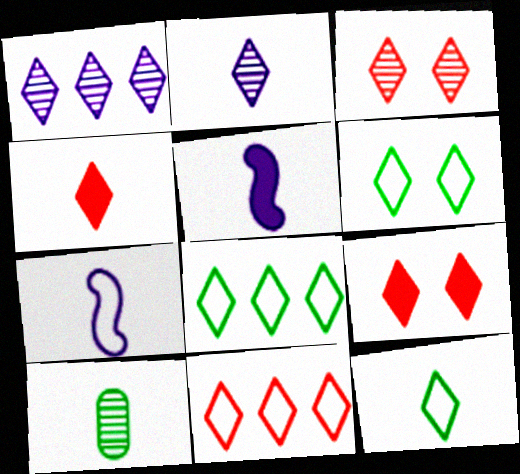[[1, 4, 6], 
[1, 9, 12], 
[2, 4, 12], 
[2, 8, 9], 
[3, 4, 11], 
[4, 7, 10], 
[6, 8, 12]]